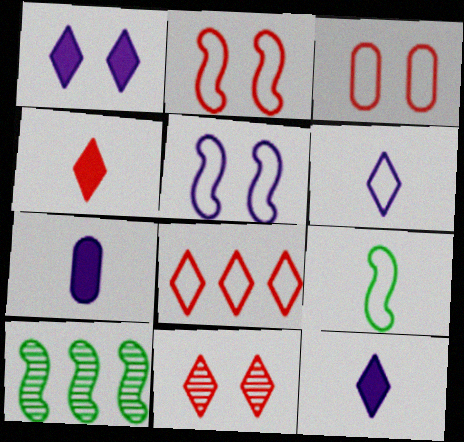[[3, 10, 12], 
[4, 8, 11]]